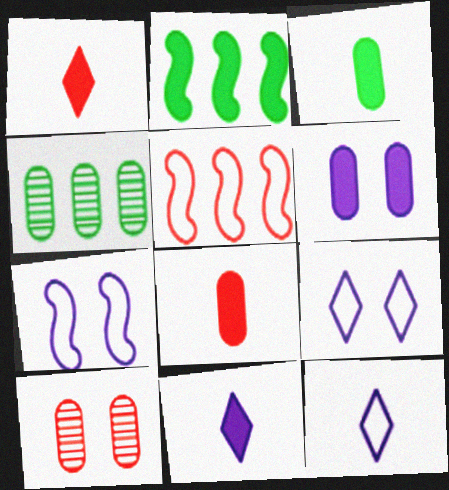[[1, 2, 6], 
[1, 4, 7], 
[1, 5, 10], 
[2, 10, 12]]